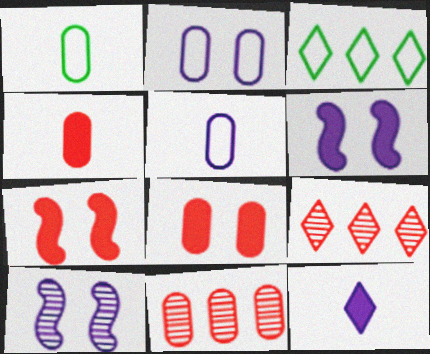[[1, 6, 9], 
[3, 4, 10]]